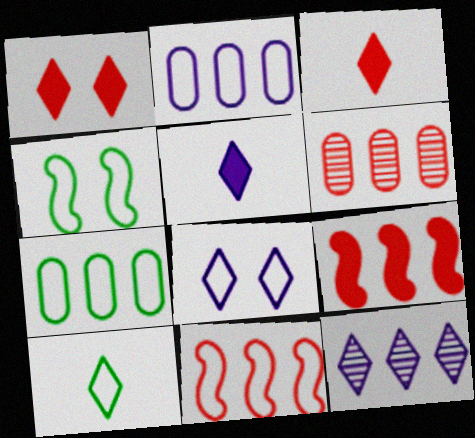[[1, 10, 12], 
[4, 5, 6], 
[4, 7, 10], 
[5, 8, 12], 
[7, 9, 12]]